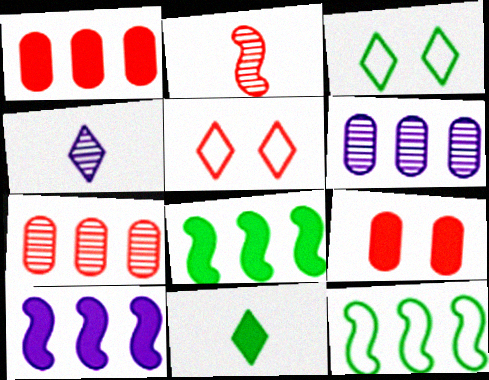[[1, 2, 5], 
[4, 9, 12], 
[9, 10, 11]]